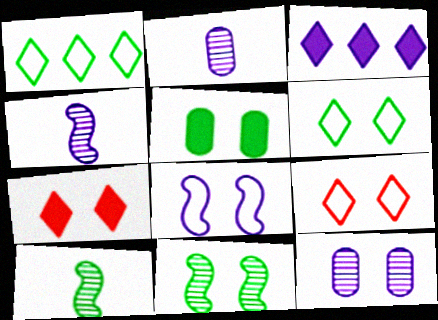[[1, 5, 10], 
[2, 3, 8], 
[5, 6, 11]]